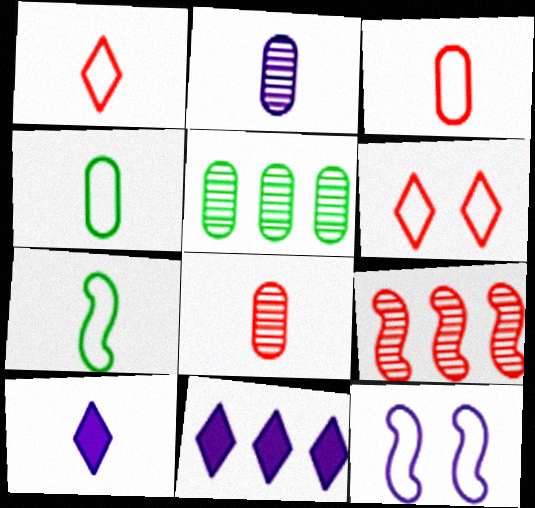[[2, 11, 12], 
[7, 8, 10]]